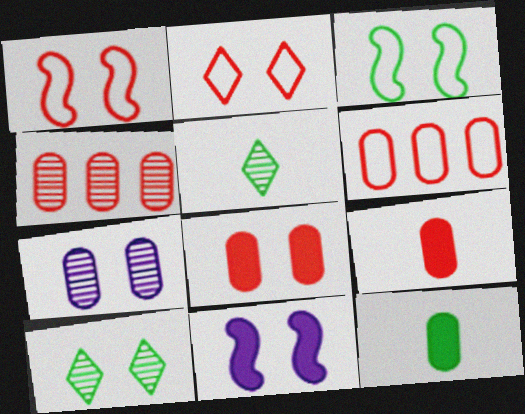[[5, 6, 11], 
[6, 7, 12]]